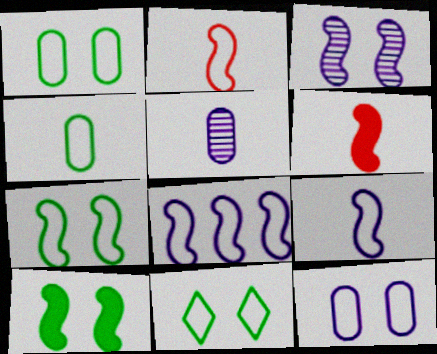[[1, 7, 11], 
[2, 7, 8]]